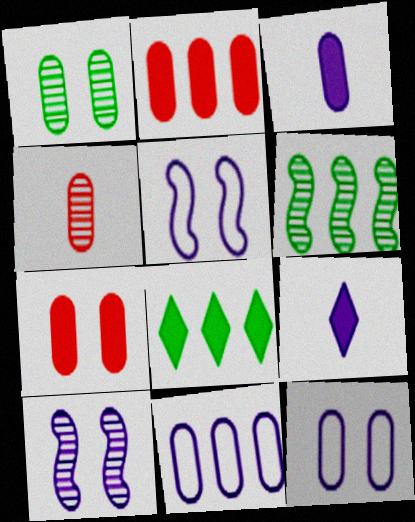[[1, 7, 12], 
[4, 5, 8], 
[9, 10, 11]]